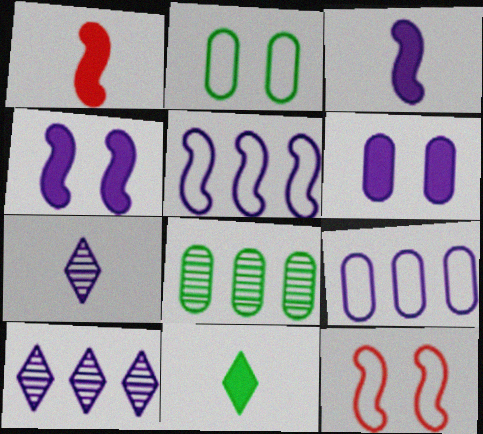[[1, 2, 10], 
[4, 7, 9], 
[5, 6, 7]]